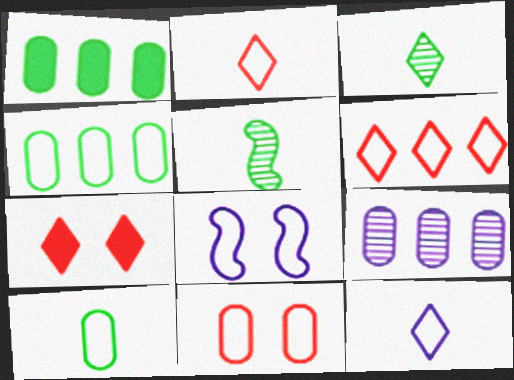[[2, 4, 8], 
[6, 8, 10]]